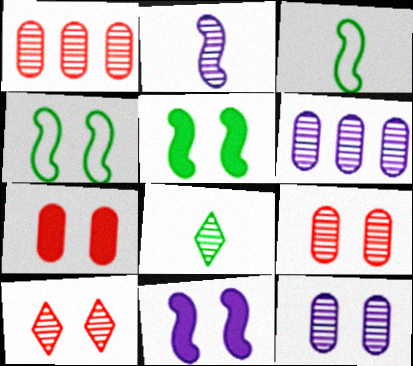[]